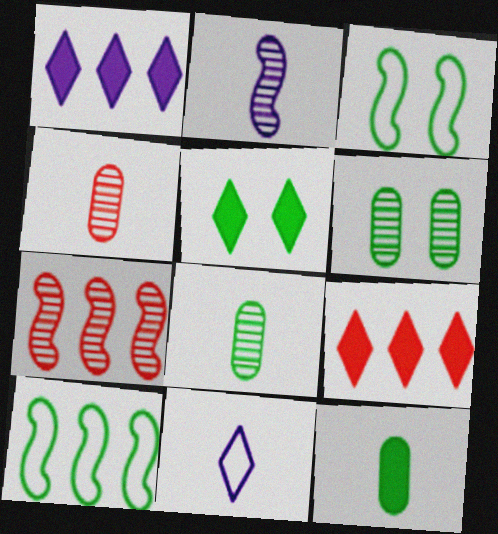[[1, 3, 4], 
[3, 5, 6], 
[5, 8, 10]]